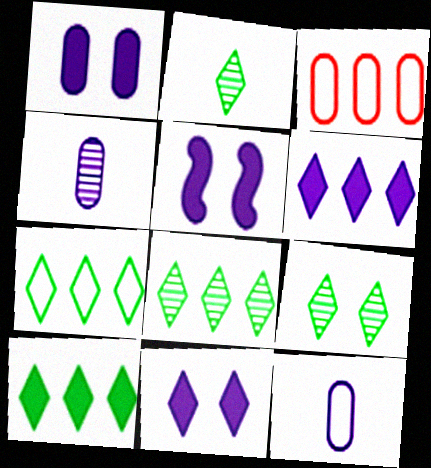[[1, 5, 11], 
[2, 3, 5], 
[2, 8, 9], 
[7, 8, 10]]